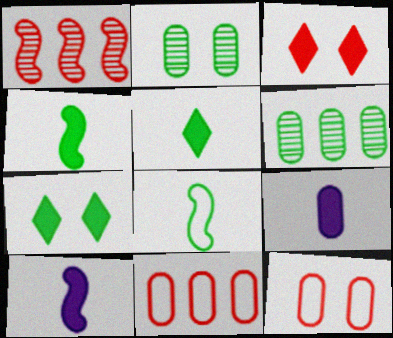[[2, 9, 11], 
[6, 7, 8], 
[6, 9, 12]]